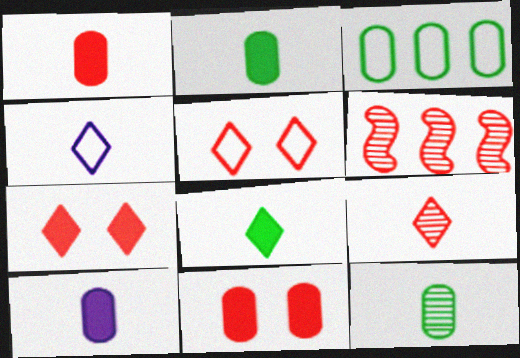[[1, 2, 10], 
[1, 5, 6], 
[4, 8, 9]]